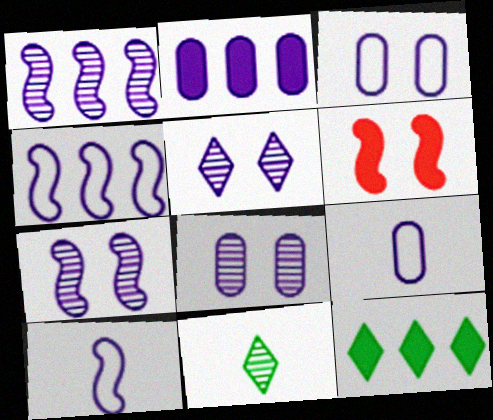[[2, 5, 10], 
[2, 8, 9], 
[5, 7, 8]]